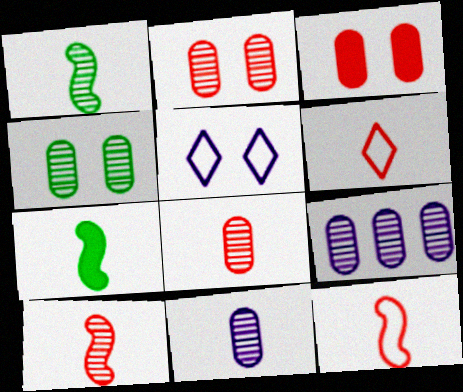[[4, 8, 9], 
[6, 7, 11]]